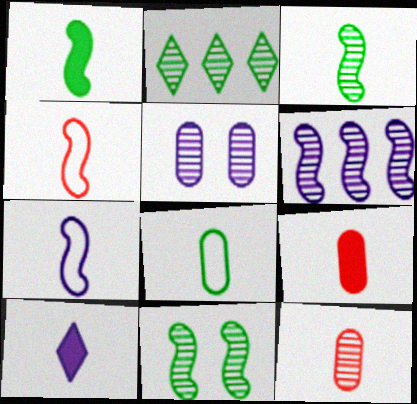[[1, 9, 10]]